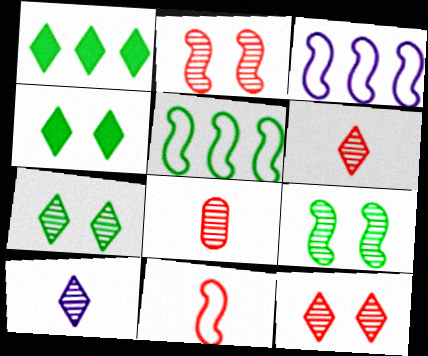[[3, 4, 8]]